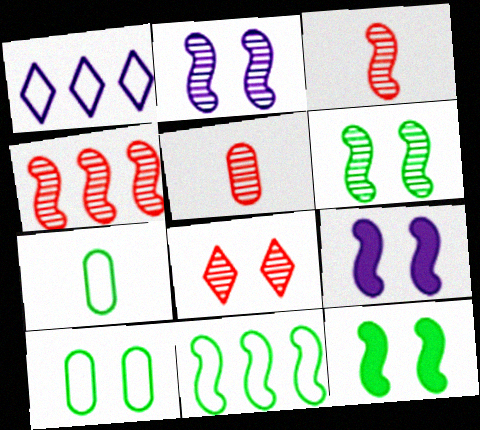[[1, 5, 12], 
[3, 9, 11], 
[4, 5, 8], 
[8, 9, 10]]